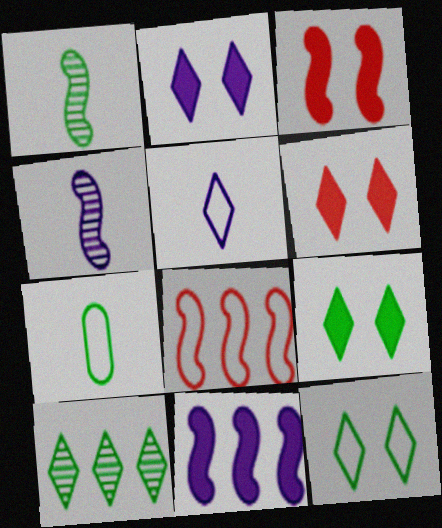[[2, 6, 9], 
[5, 6, 10]]